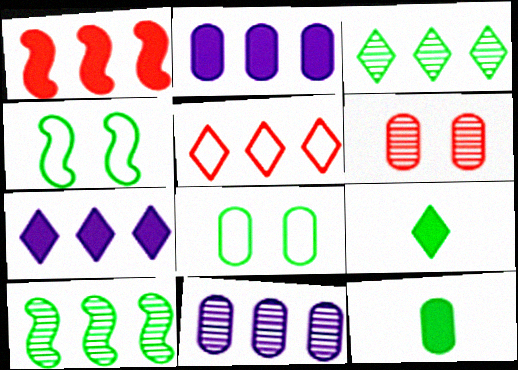[[2, 5, 10], 
[3, 4, 12], 
[3, 5, 7], 
[8, 9, 10]]